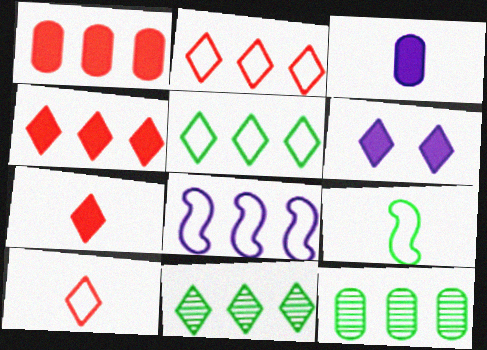[[1, 8, 11], 
[4, 8, 12], 
[6, 10, 11]]